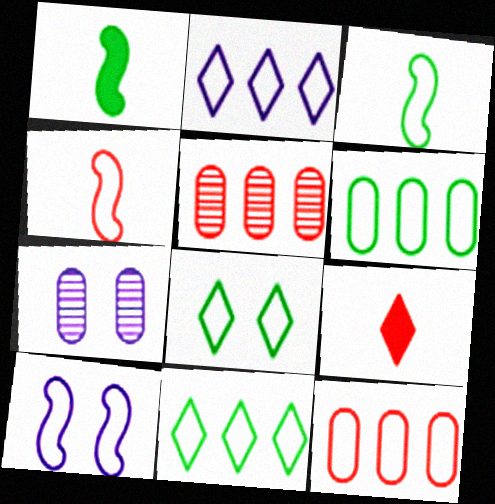[[3, 6, 8]]